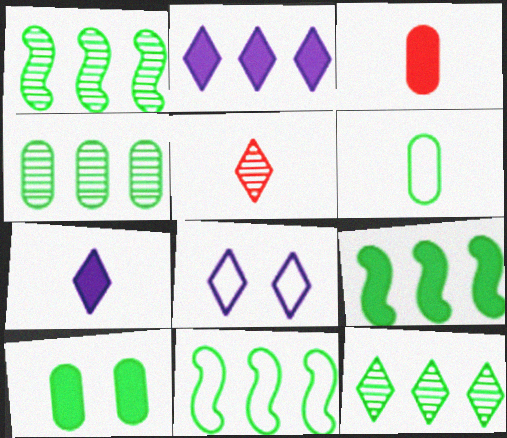[[1, 3, 8], 
[1, 4, 12], 
[1, 9, 11], 
[4, 6, 10]]